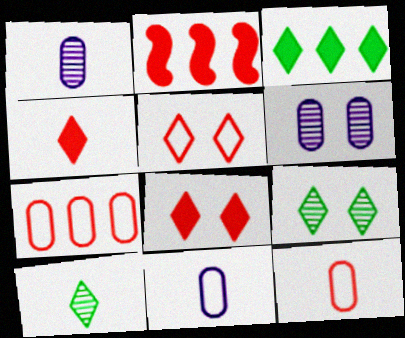[[2, 9, 11]]